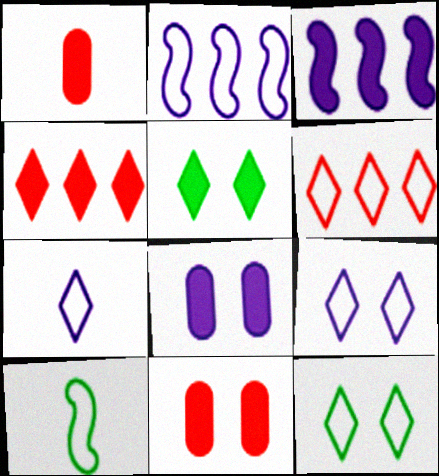[[1, 3, 5], 
[6, 7, 12]]